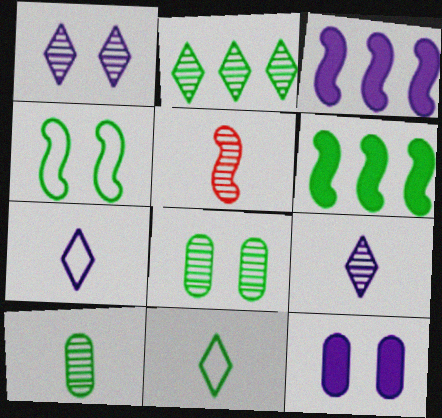[[3, 4, 5], 
[5, 9, 10], 
[6, 8, 11]]